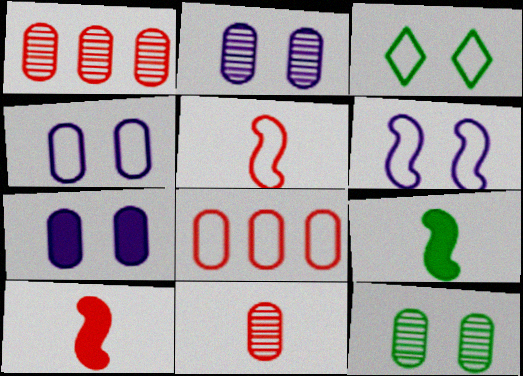[[2, 4, 7]]